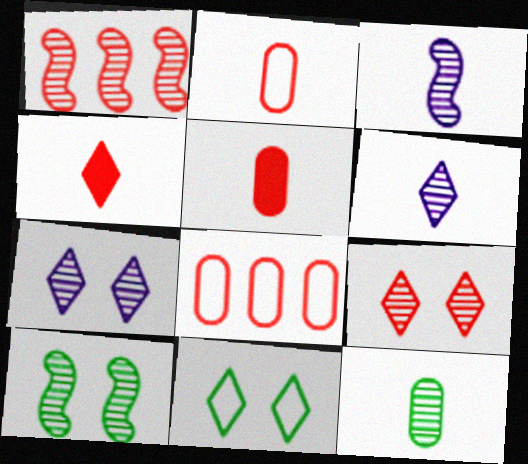[[1, 3, 10], 
[1, 7, 12]]